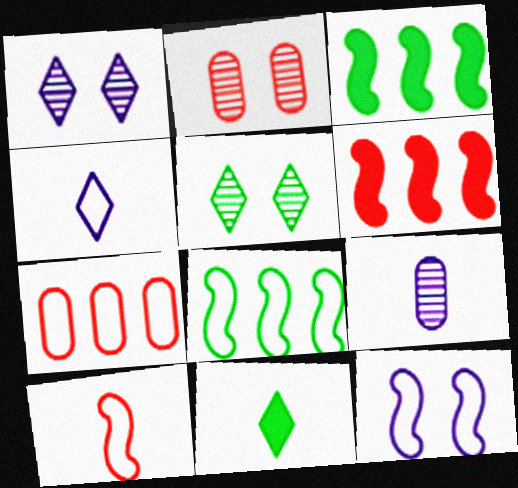[[2, 3, 4], 
[8, 10, 12], 
[9, 10, 11]]